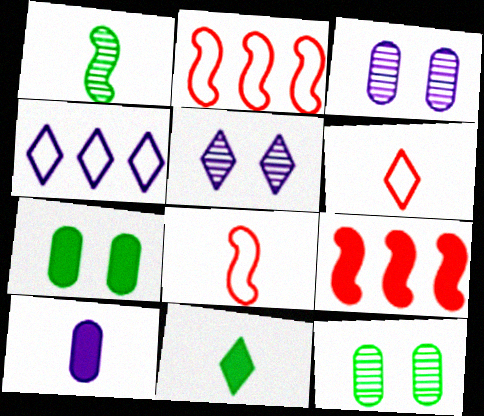[[1, 6, 10], 
[2, 3, 11]]